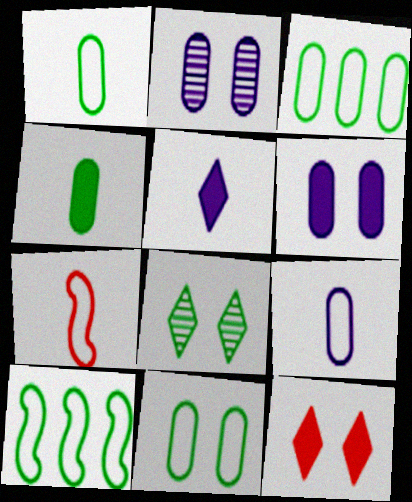[[1, 3, 11], 
[4, 8, 10]]